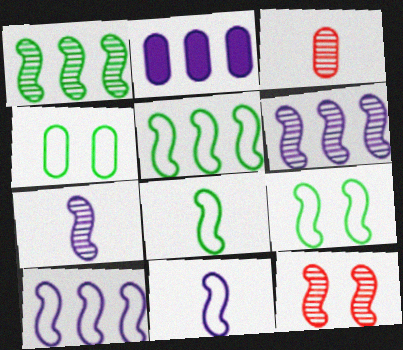[[1, 7, 12], 
[2, 3, 4], 
[5, 8, 9]]